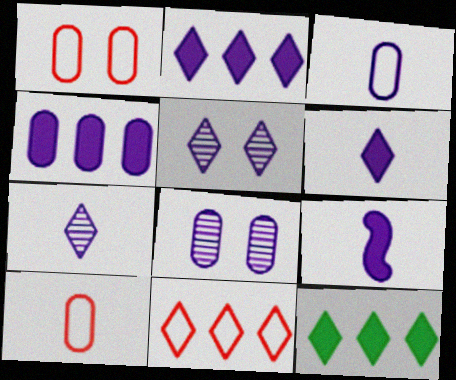[[3, 4, 8], 
[3, 7, 9]]